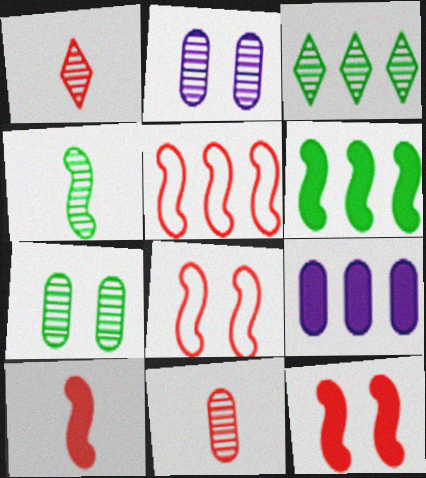[[3, 4, 7], 
[3, 5, 9]]